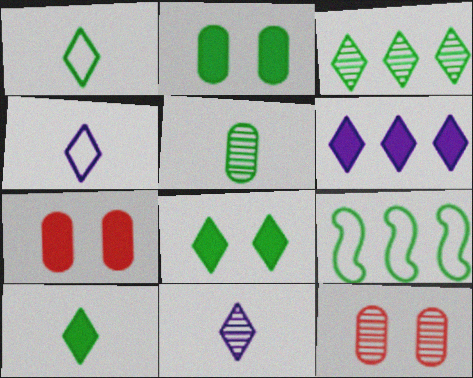[[1, 3, 8], 
[5, 8, 9], 
[7, 9, 11]]